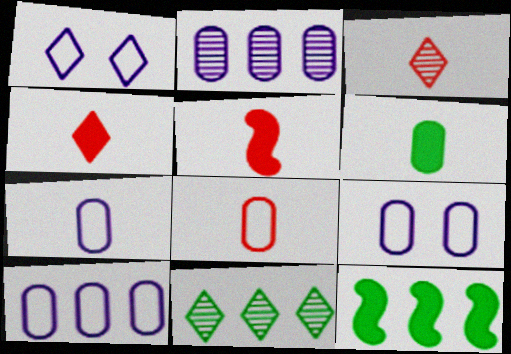[[1, 4, 11], 
[3, 5, 8], 
[3, 9, 12], 
[5, 9, 11], 
[7, 9, 10]]